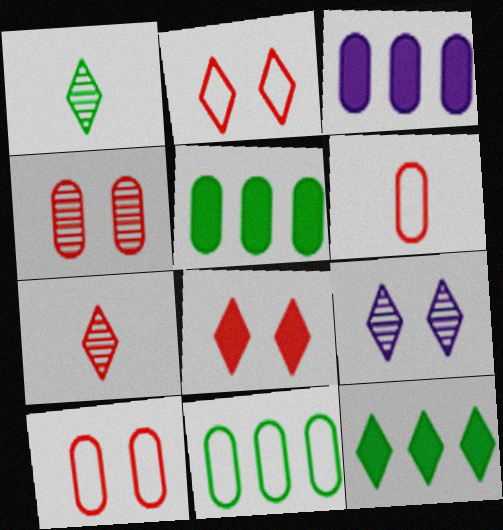[]